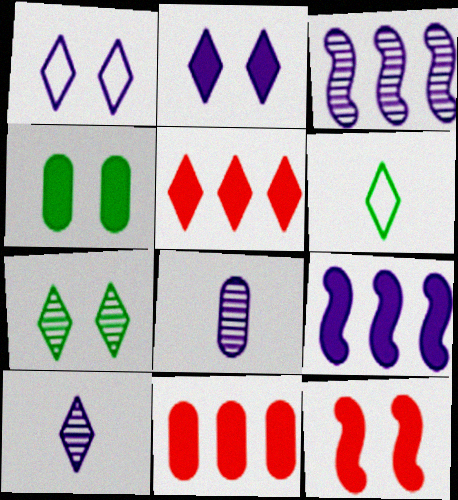[[1, 8, 9], 
[2, 4, 12]]